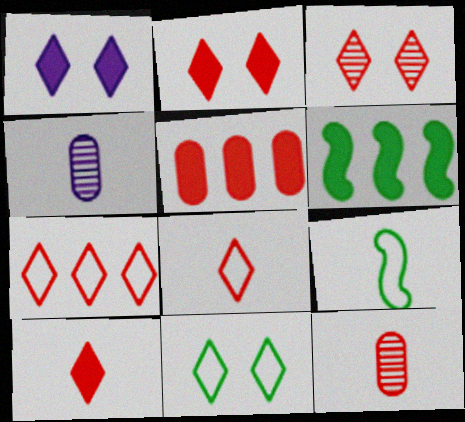[[1, 3, 11], 
[3, 7, 10], 
[4, 9, 10]]